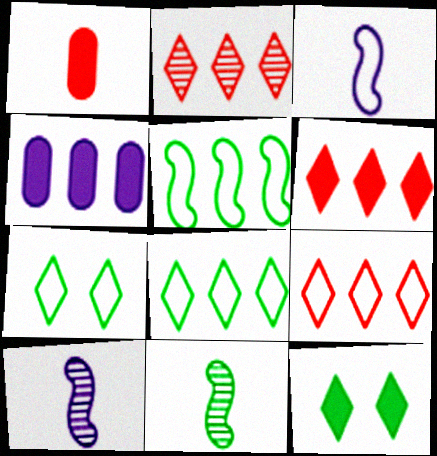[[2, 4, 5], 
[2, 6, 9]]